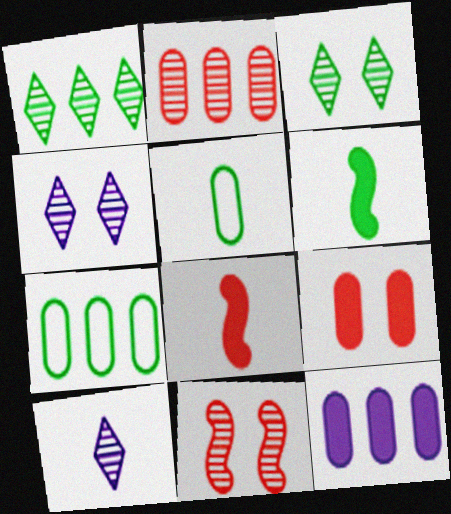[[2, 7, 12], 
[3, 6, 7], 
[4, 7, 8], 
[5, 8, 10]]